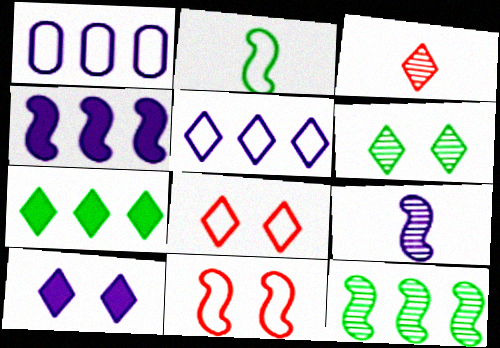[[1, 2, 8], 
[1, 9, 10], 
[6, 8, 10]]